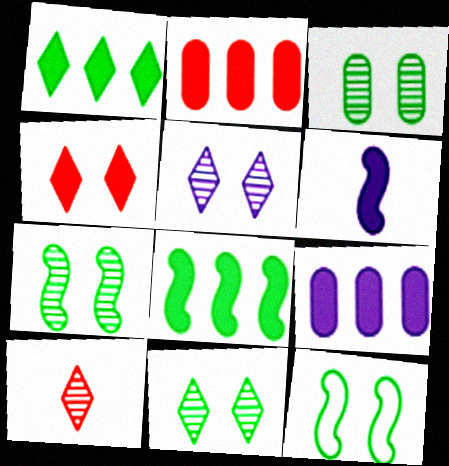[[3, 7, 11], 
[9, 10, 12]]